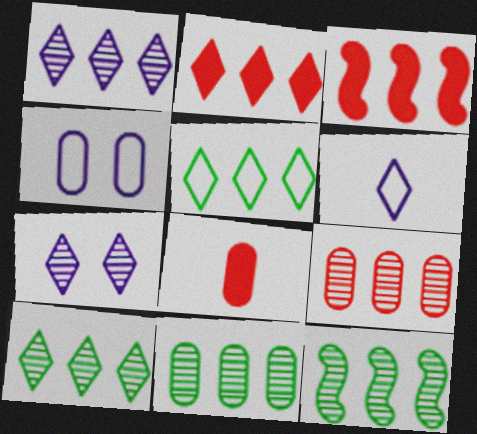[[1, 2, 5], 
[1, 9, 12], 
[4, 8, 11], 
[10, 11, 12]]